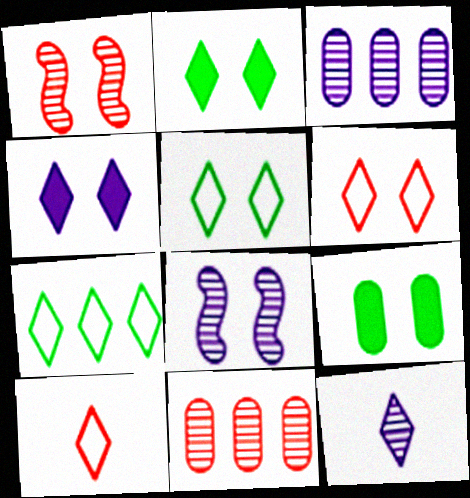[[3, 8, 12], 
[6, 8, 9]]